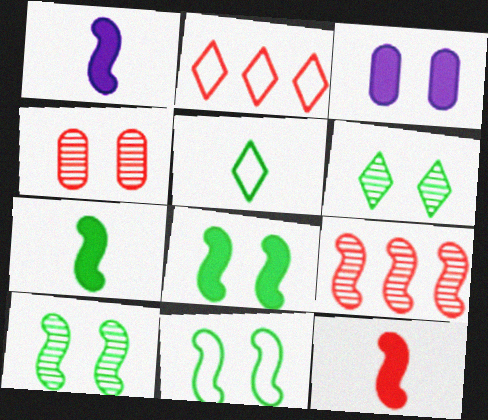[[1, 7, 12], 
[1, 9, 11], 
[2, 4, 12], 
[3, 5, 9], 
[8, 10, 11]]